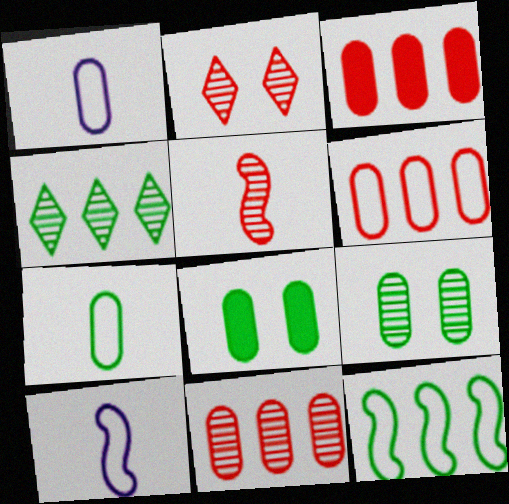[[1, 3, 9], 
[1, 8, 11], 
[2, 5, 11], 
[3, 6, 11]]